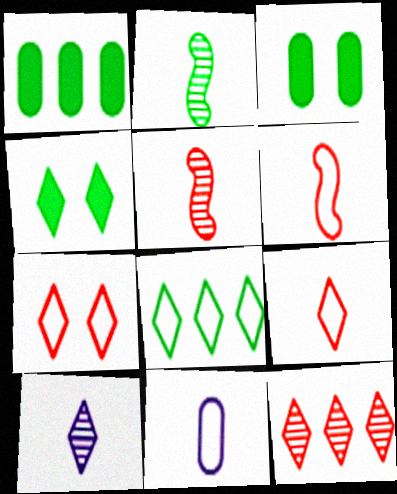[[2, 3, 8]]